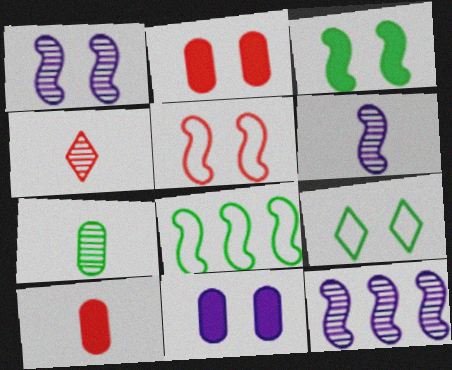[[1, 2, 9], 
[1, 3, 5], 
[1, 6, 12], 
[4, 6, 7], 
[4, 8, 11], 
[9, 10, 12]]